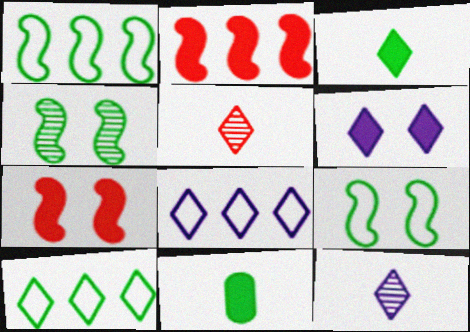[[2, 6, 11], 
[4, 10, 11], 
[5, 6, 10], 
[6, 8, 12]]